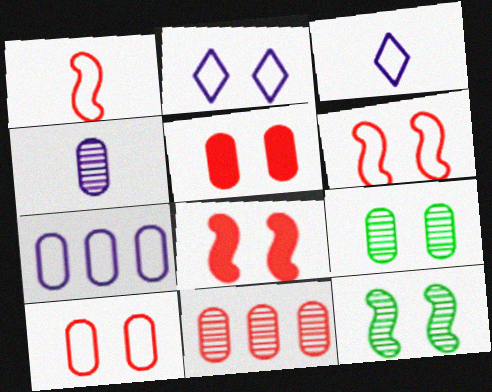[[2, 5, 12], 
[2, 8, 9], 
[4, 9, 11]]